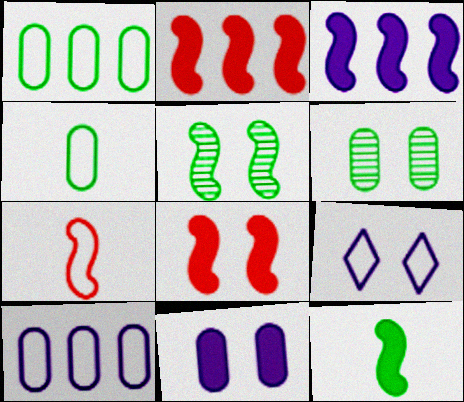[[1, 7, 9], 
[3, 5, 7], 
[3, 8, 12], 
[6, 8, 9]]